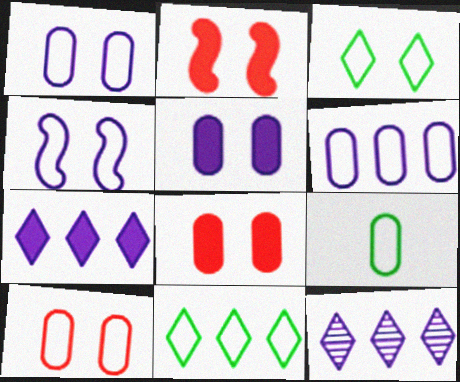[[2, 9, 12], 
[3, 4, 10], 
[6, 9, 10]]